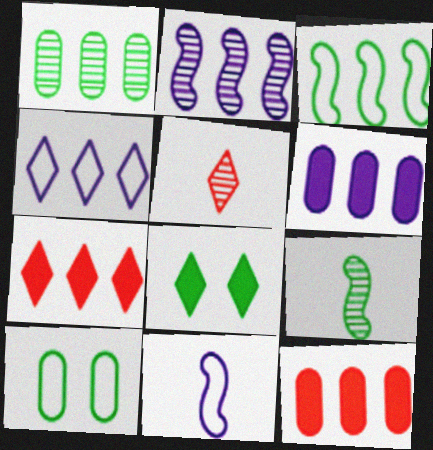[[2, 4, 6], 
[4, 5, 8]]